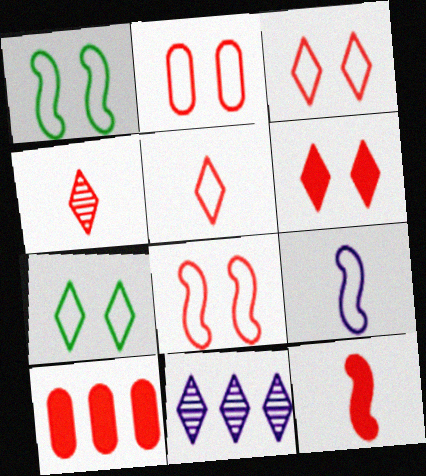[[2, 3, 8], 
[4, 8, 10], 
[6, 10, 12]]